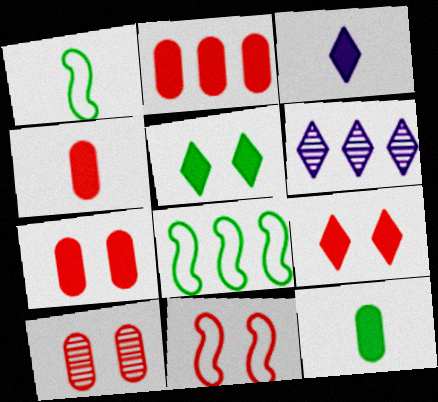[[1, 6, 7], 
[2, 4, 7], 
[2, 6, 8], 
[3, 8, 10], 
[6, 11, 12], 
[9, 10, 11]]